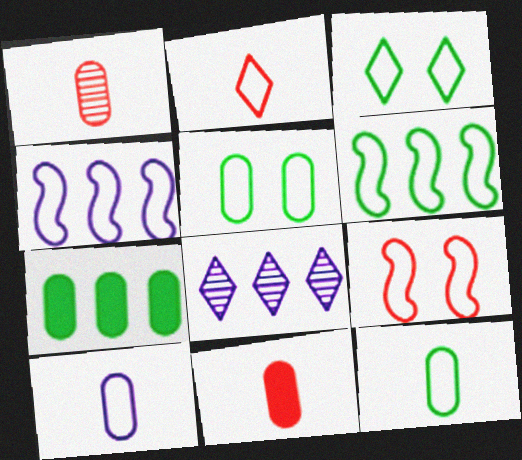[[2, 4, 5], 
[3, 6, 12]]